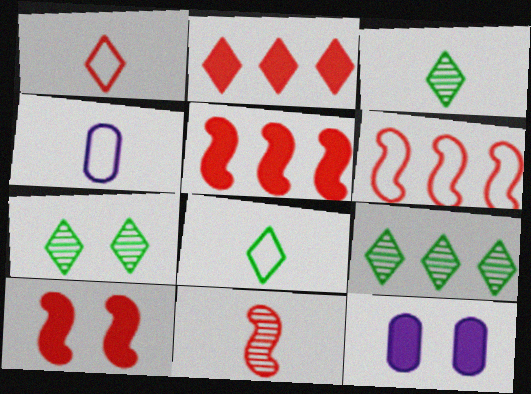[[3, 6, 12], 
[3, 7, 9], 
[4, 5, 7], 
[4, 9, 10], 
[6, 10, 11]]